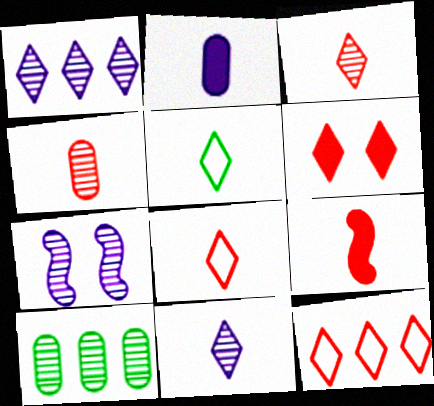[[1, 5, 6], 
[3, 6, 12], 
[3, 7, 10], 
[4, 8, 9]]